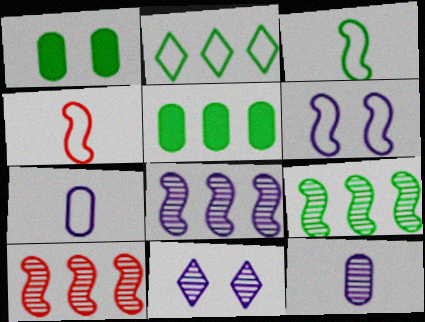[[2, 5, 9], 
[4, 5, 11], 
[8, 9, 10], 
[8, 11, 12]]